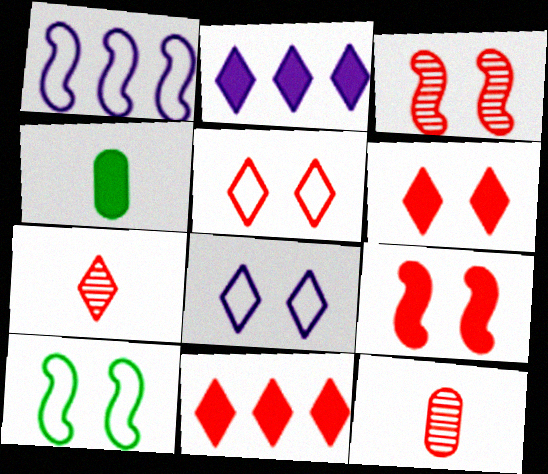[[2, 4, 9], 
[2, 10, 12], 
[5, 7, 11]]